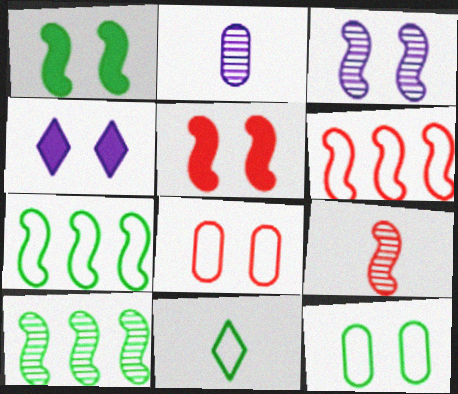[[3, 9, 10], 
[5, 6, 9], 
[7, 11, 12]]